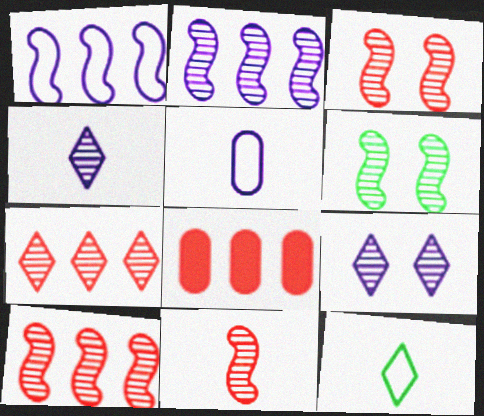[[2, 6, 11], 
[3, 10, 11]]